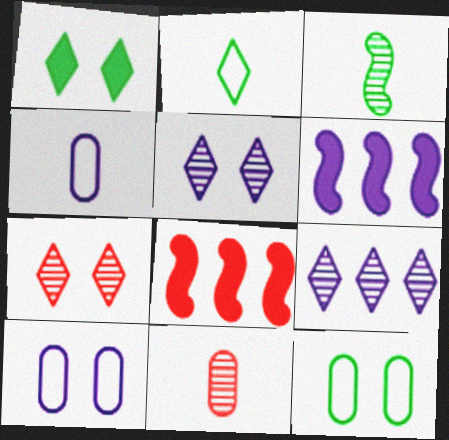[[4, 5, 6]]